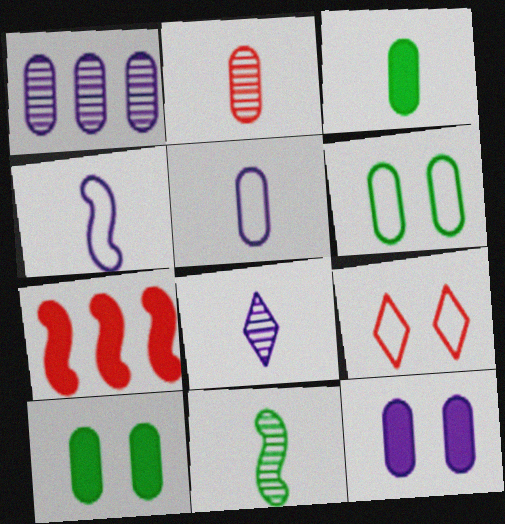[[1, 5, 12], 
[2, 3, 5], 
[2, 7, 9], 
[2, 8, 11], 
[6, 7, 8]]